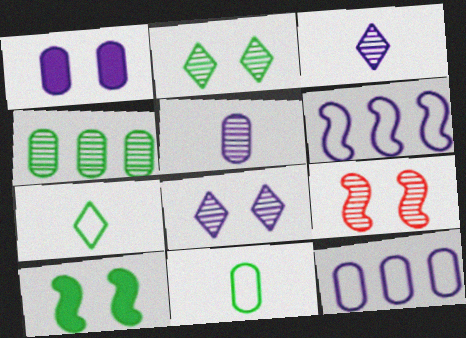[[1, 3, 6], 
[1, 5, 12], 
[3, 4, 9], 
[4, 7, 10]]